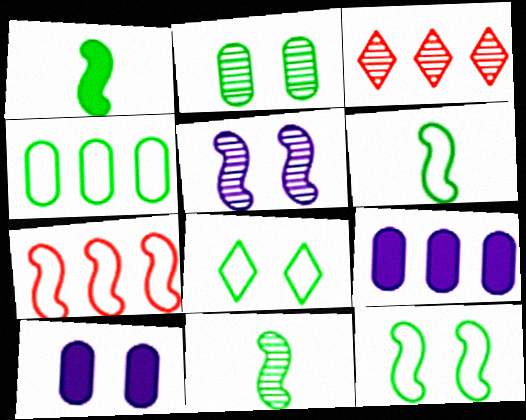[[1, 5, 7], 
[1, 6, 11], 
[3, 6, 10], 
[4, 6, 8]]